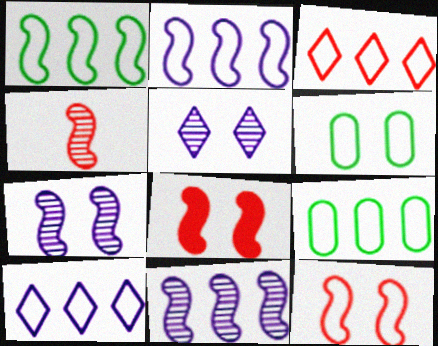[[2, 3, 9], 
[5, 6, 8]]